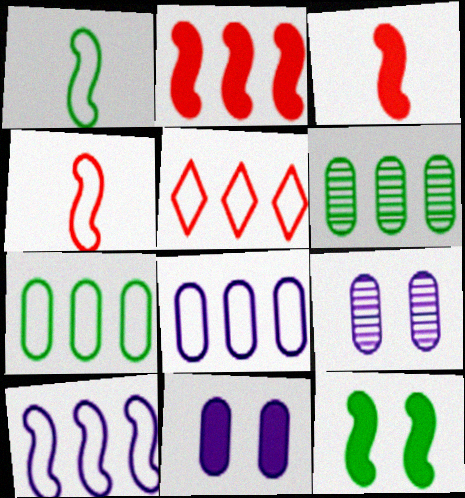[[5, 7, 10]]